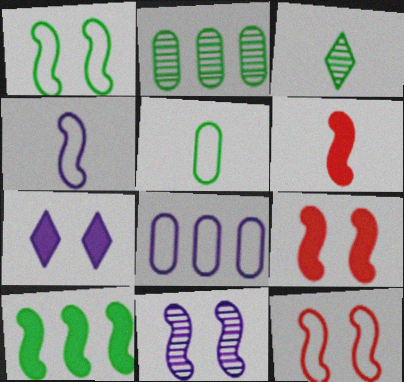[[1, 9, 11], 
[3, 8, 9]]